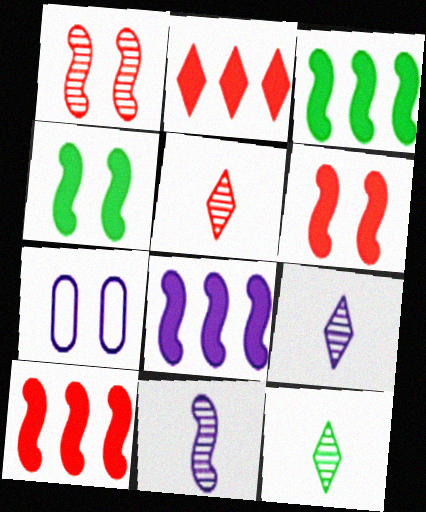[[3, 5, 7], 
[3, 8, 10], 
[5, 9, 12], 
[7, 8, 9], 
[7, 10, 12]]